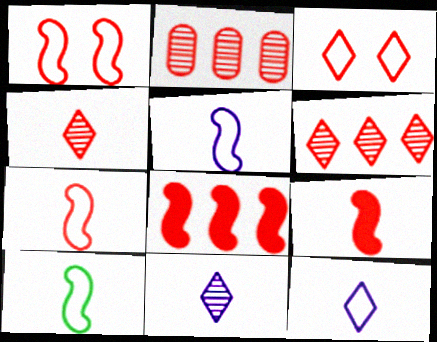[[2, 3, 9], 
[5, 7, 10]]